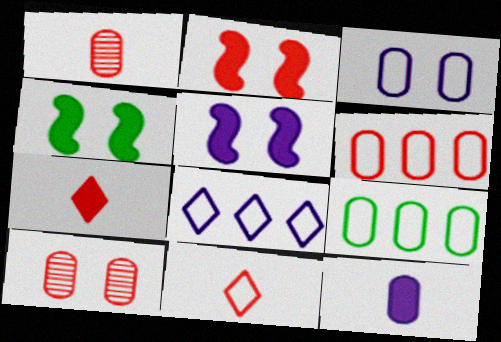[[1, 4, 8], 
[2, 4, 5], 
[9, 10, 12]]